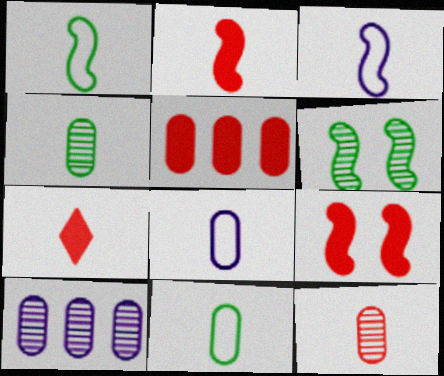[[3, 4, 7], 
[5, 7, 9]]